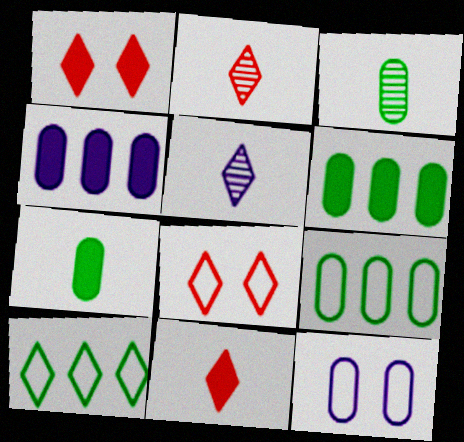[[1, 5, 10]]